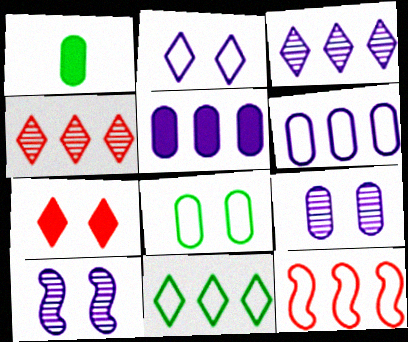[[6, 11, 12], 
[7, 8, 10]]